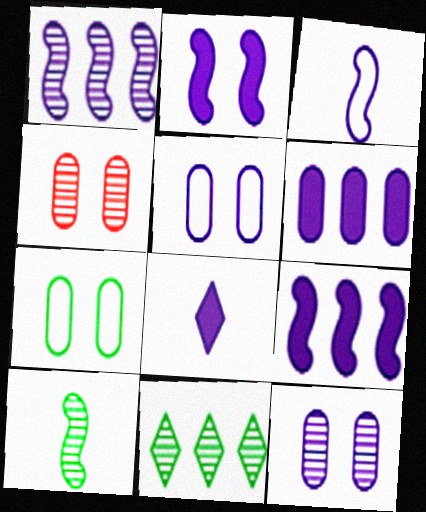[[1, 2, 3], 
[1, 5, 8], 
[2, 6, 8]]